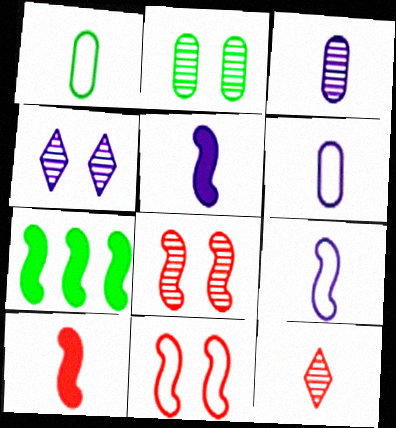[[1, 5, 12], 
[2, 4, 8], 
[7, 8, 9]]